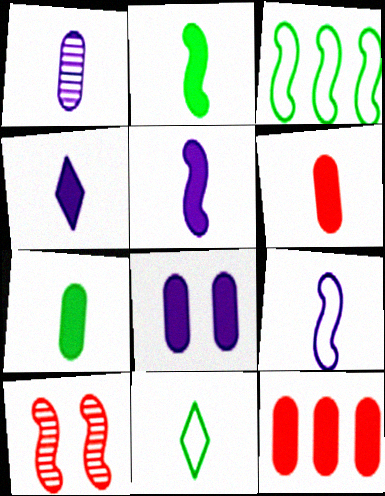[[1, 4, 9], 
[2, 4, 6], 
[3, 5, 10], 
[7, 8, 12]]